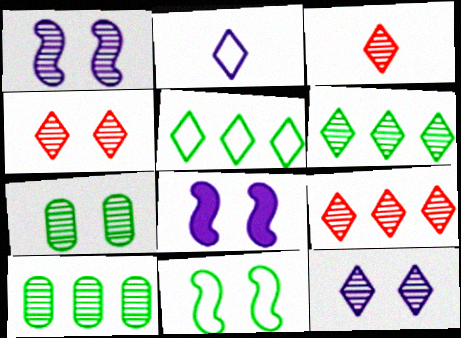[[1, 3, 10], 
[1, 4, 7], 
[3, 4, 9], 
[3, 6, 12]]